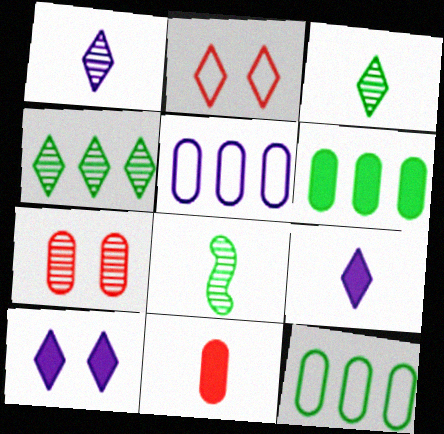[[2, 4, 9]]